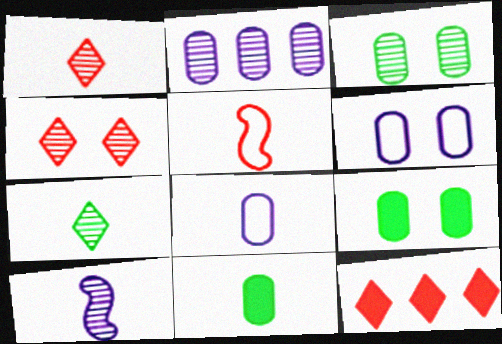[]